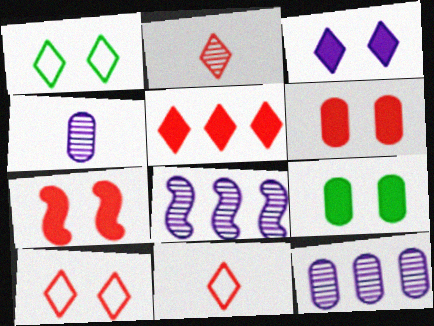[[2, 5, 10], 
[3, 7, 9], 
[8, 9, 11]]